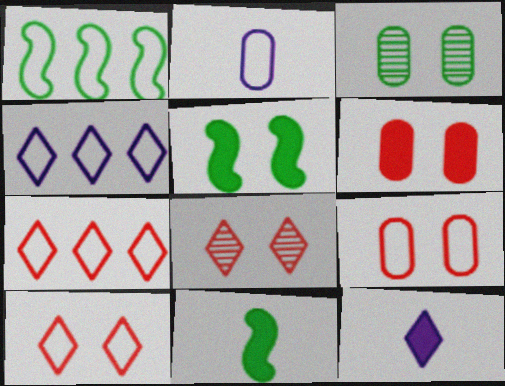[[1, 2, 10]]